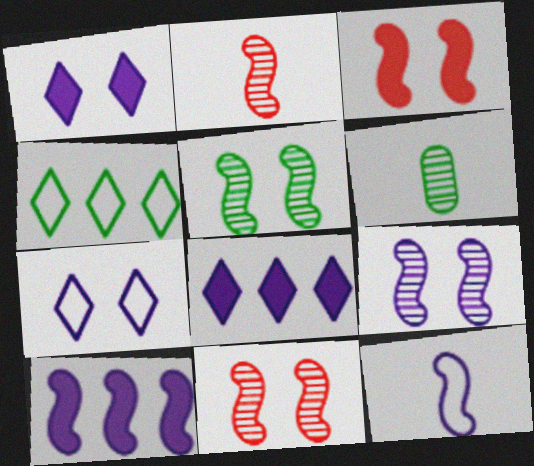[[5, 9, 11], 
[9, 10, 12]]